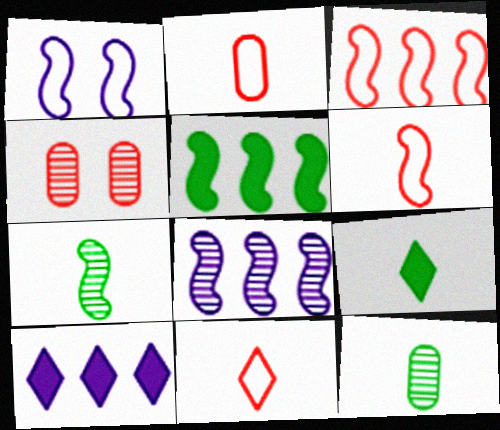[[2, 6, 11], 
[3, 5, 8]]